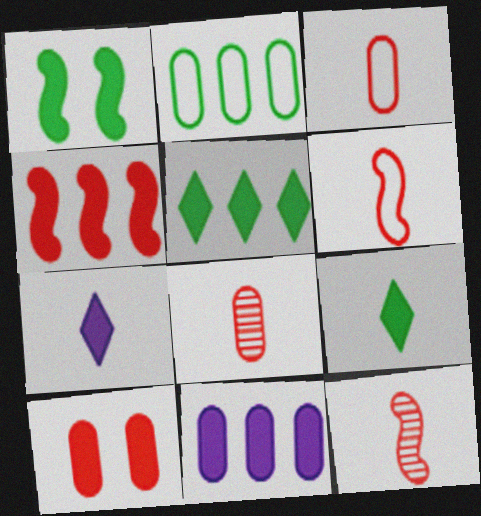[[4, 5, 11]]